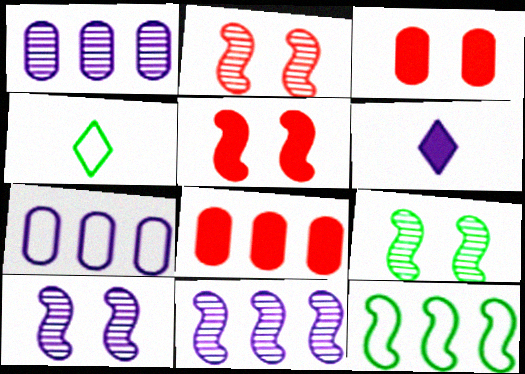[[1, 4, 5], 
[2, 9, 10], 
[3, 4, 11], 
[4, 8, 10], 
[6, 7, 10]]